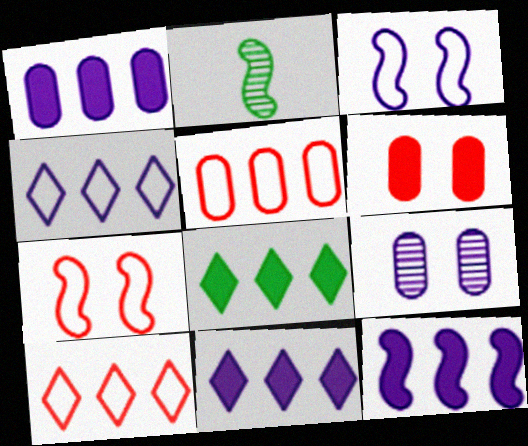[[1, 11, 12], 
[2, 4, 6], 
[2, 7, 12]]